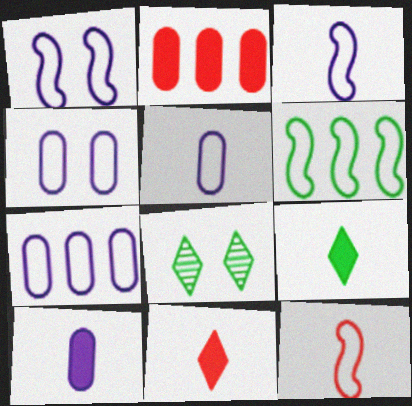[[1, 6, 12], 
[2, 3, 8], 
[4, 5, 7]]